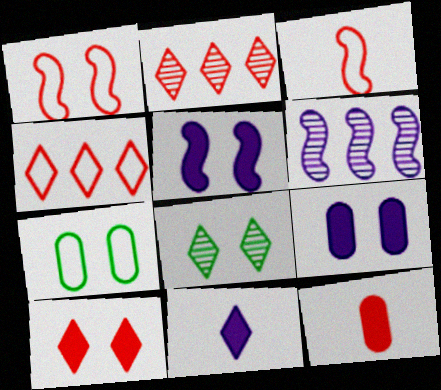[[1, 2, 12], 
[1, 8, 9], 
[4, 8, 11]]